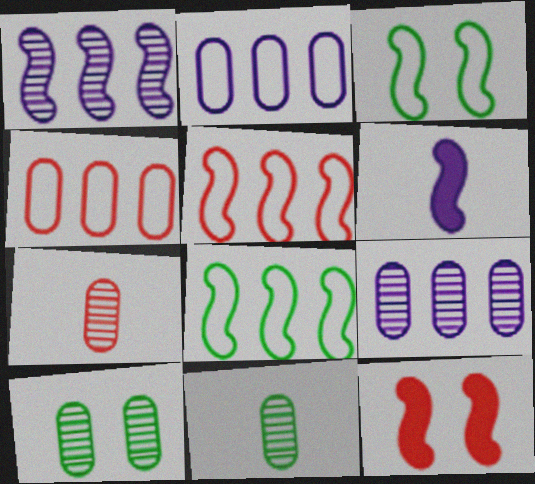[[7, 9, 10]]